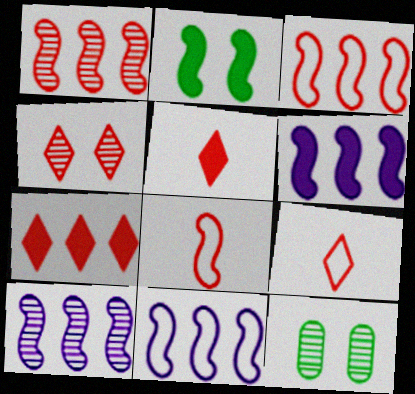[[2, 8, 10], 
[4, 7, 9], 
[5, 11, 12], 
[6, 9, 12], 
[6, 10, 11]]